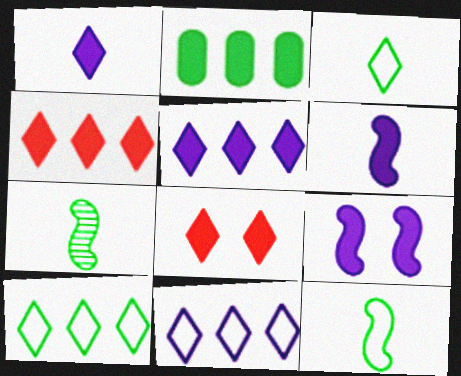[[2, 6, 8]]